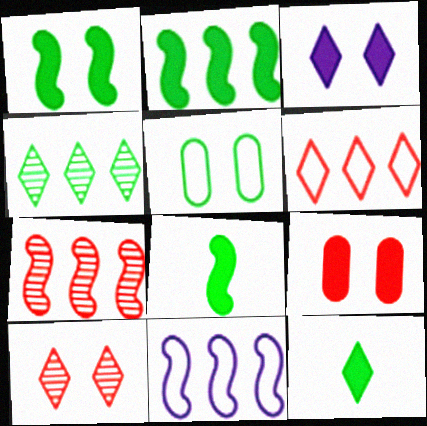[[1, 2, 8], 
[1, 3, 9], 
[2, 7, 11], 
[4, 5, 8]]